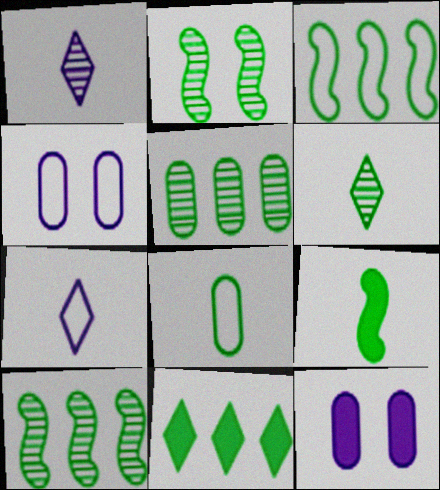[[2, 3, 9], 
[2, 5, 6], 
[2, 8, 11], 
[3, 5, 11], 
[6, 8, 9]]